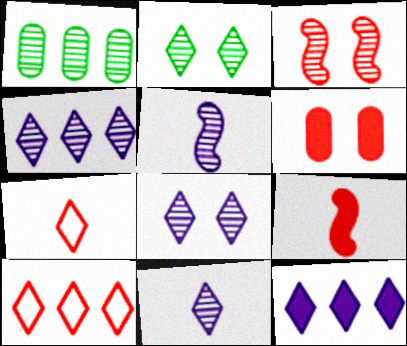[[1, 3, 11], 
[2, 7, 12], 
[4, 8, 11]]